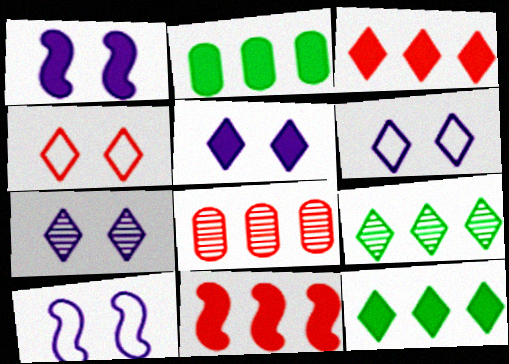[[5, 6, 7]]